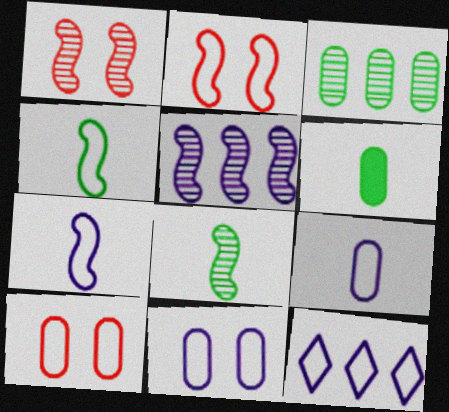[[1, 5, 8], 
[1, 6, 12], 
[4, 10, 12], 
[7, 11, 12]]